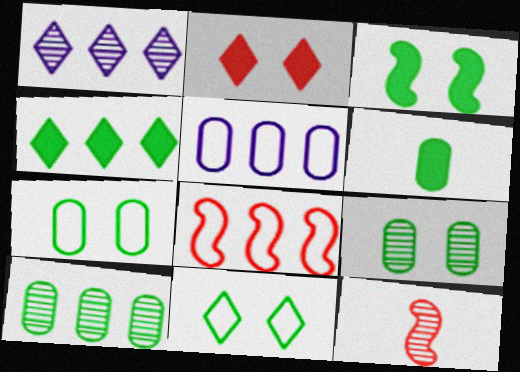[[1, 9, 12], 
[3, 4, 6], 
[3, 9, 11], 
[6, 7, 10]]